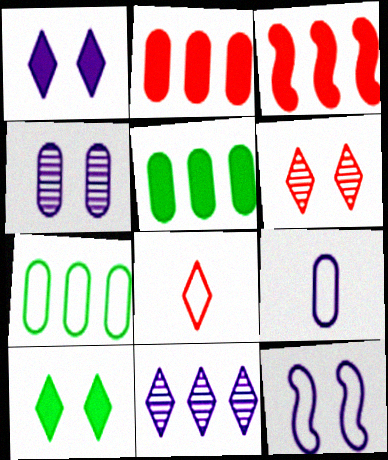[[1, 4, 12], 
[3, 7, 11], 
[7, 8, 12], 
[8, 10, 11]]